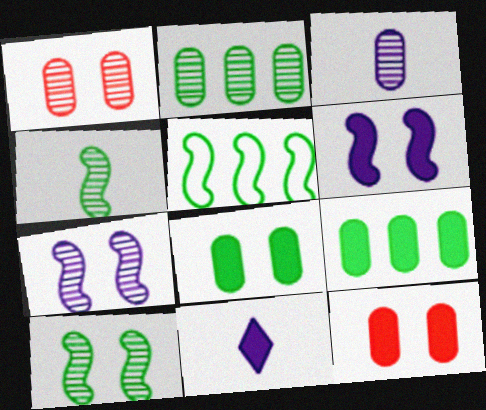[[1, 2, 3], 
[1, 5, 11]]